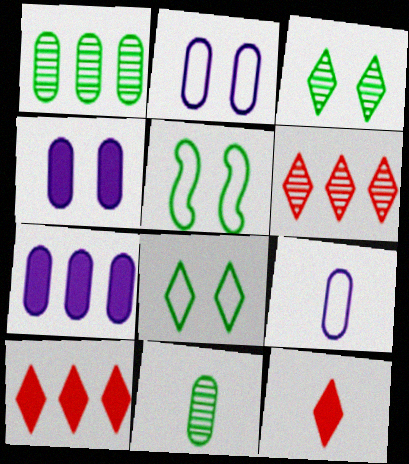[]